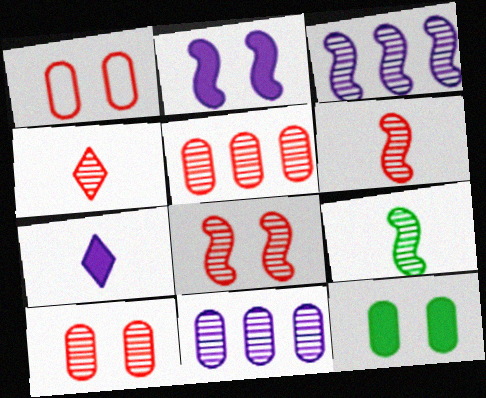[[3, 8, 9], 
[4, 5, 8]]